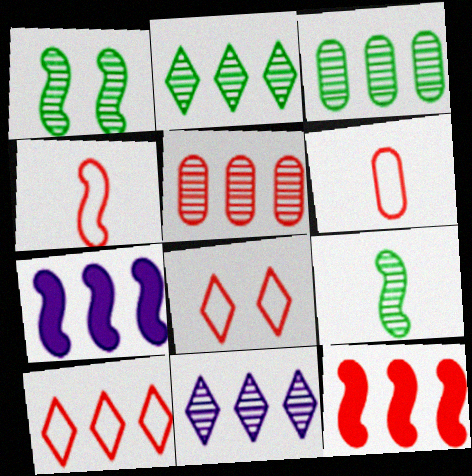[[1, 4, 7], 
[3, 7, 10], 
[5, 10, 12]]